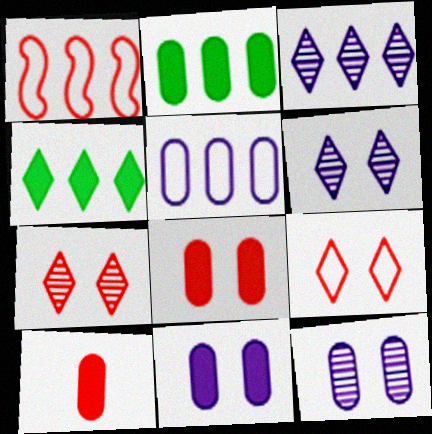[[1, 2, 3], 
[1, 7, 10], 
[2, 10, 11]]